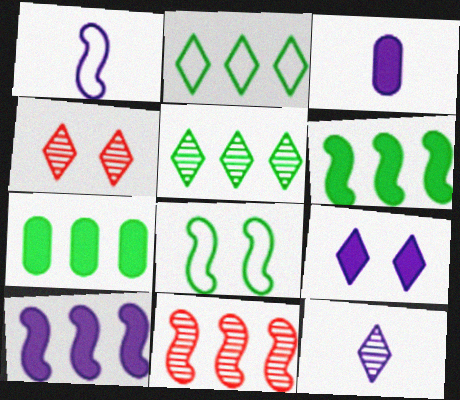[[1, 3, 12], 
[1, 4, 7], 
[3, 9, 10], 
[4, 5, 12]]